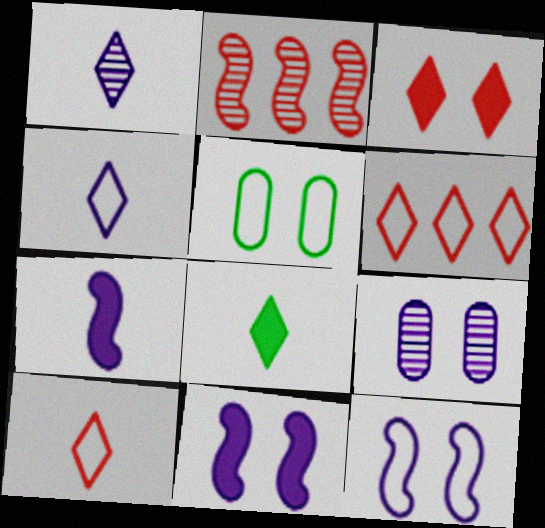[[1, 8, 10]]